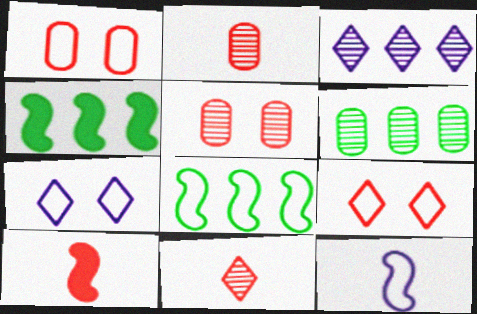[[2, 4, 7], 
[6, 7, 10]]